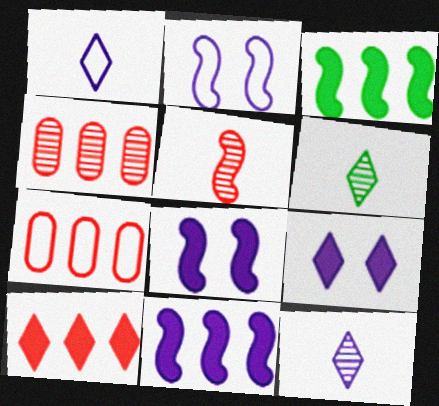[[2, 3, 5], 
[6, 7, 8]]